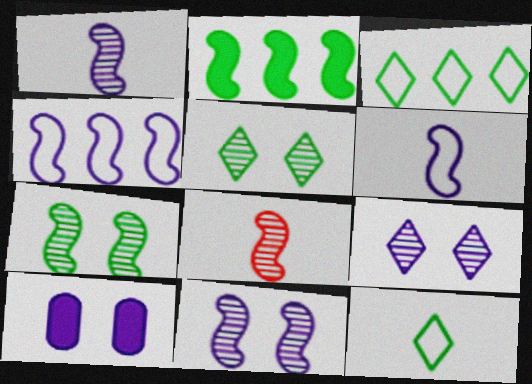[[3, 8, 10]]